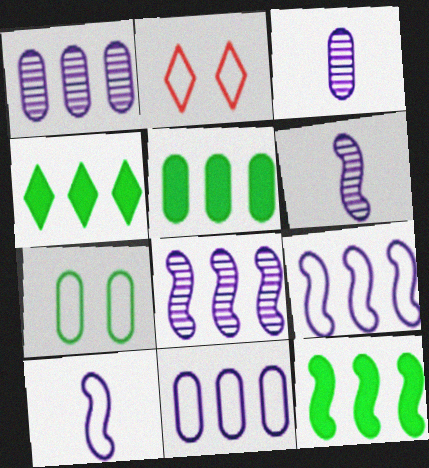[[2, 3, 12], 
[2, 5, 6], 
[4, 5, 12]]